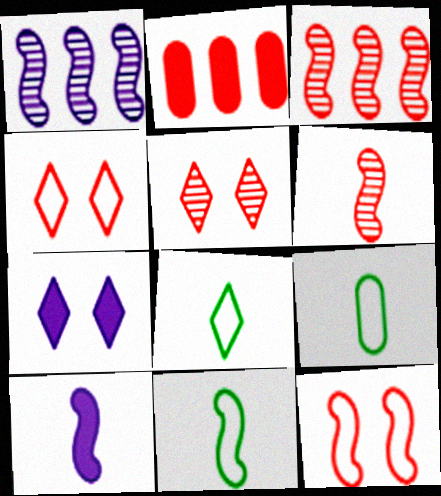[[2, 4, 6], 
[3, 7, 9], 
[6, 10, 11], 
[8, 9, 11]]